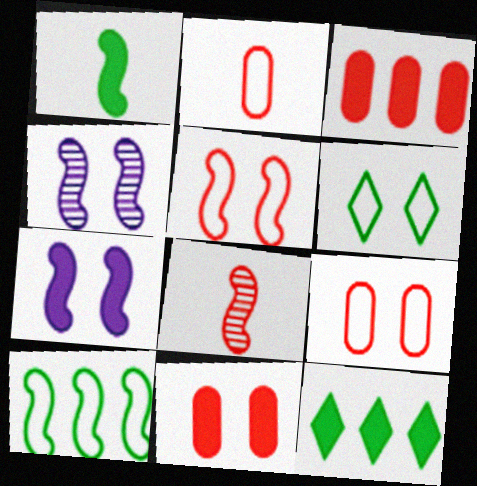[[2, 4, 12], 
[4, 6, 11], 
[7, 8, 10]]